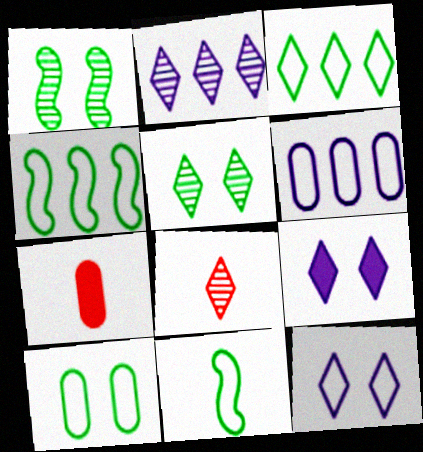[[2, 5, 8], 
[3, 8, 9], 
[3, 10, 11]]